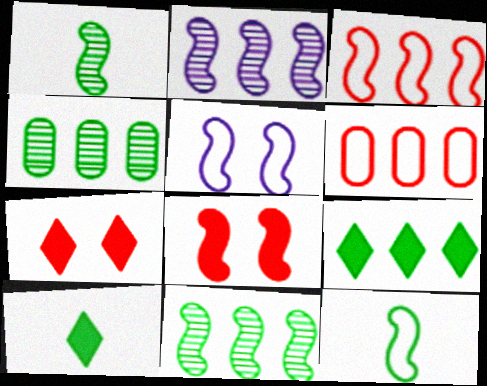[[2, 6, 9], 
[2, 8, 12], 
[3, 5, 12]]